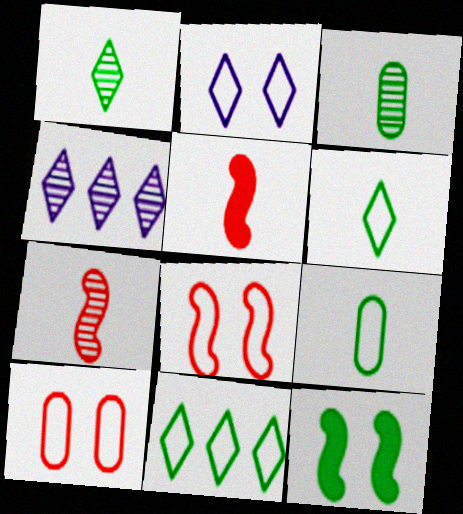[[3, 11, 12]]